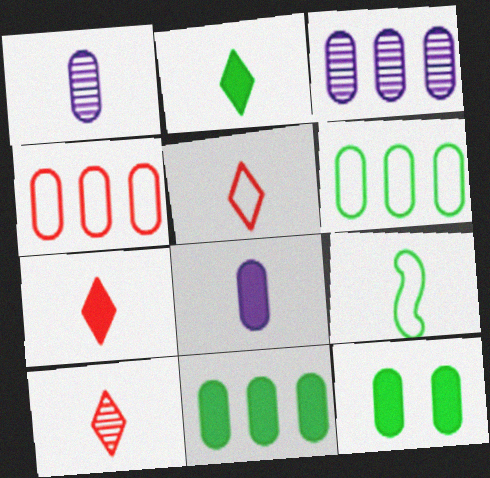[[1, 4, 12], 
[1, 7, 9], 
[3, 4, 11], 
[5, 7, 10], 
[8, 9, 10]]